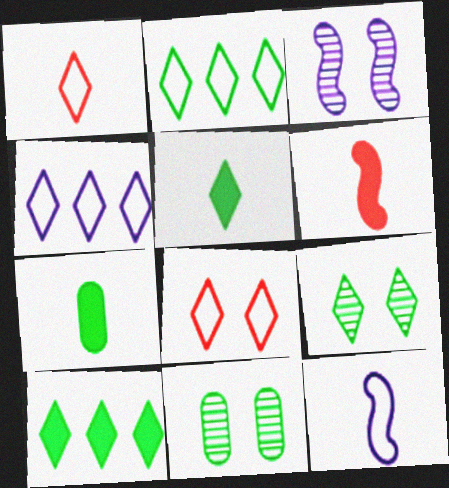[[2, 5, 9], 
[4, 6, 11]]